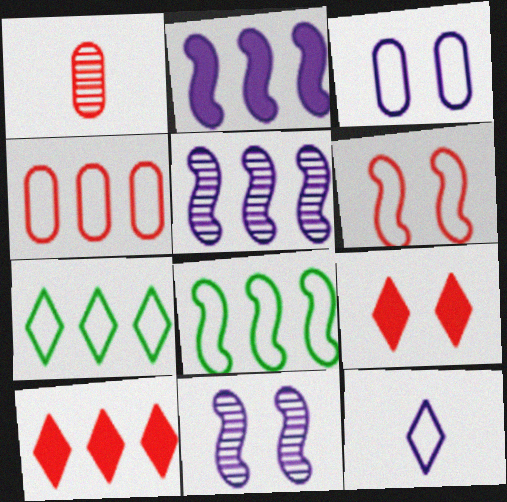[[1, 6, 10]]